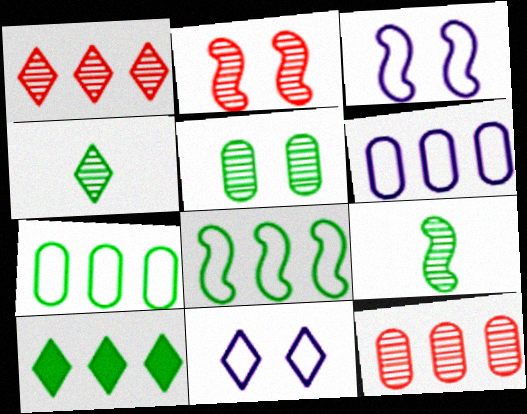[]